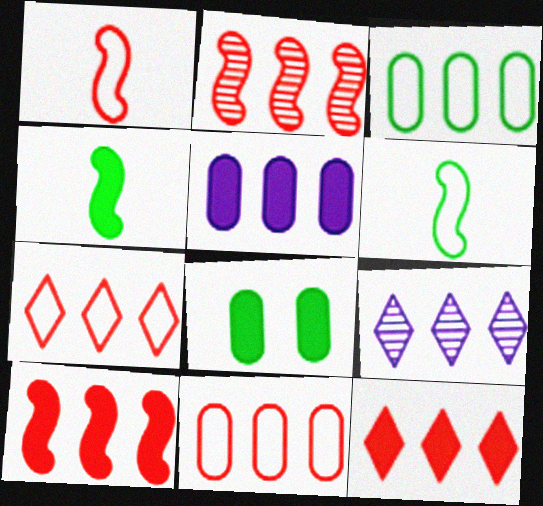[[1, 8, 9], 
[2, 11, 12], 
[3, 9, 10]]